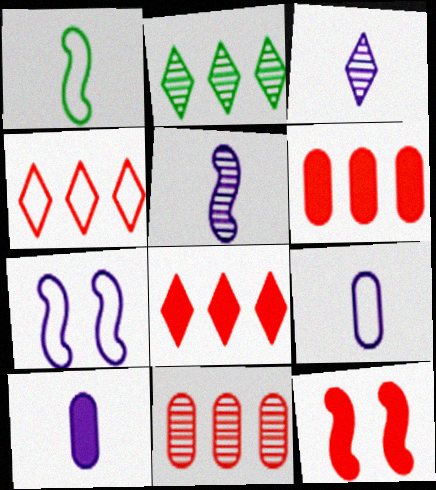[[2, 9, 12]]